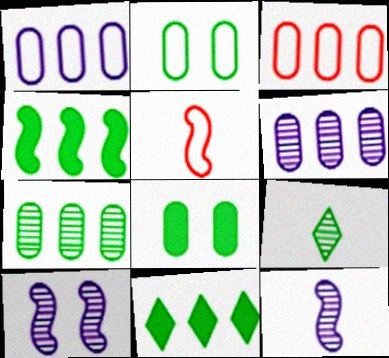[[2, 4, 9], 
[4, 5, 10]]